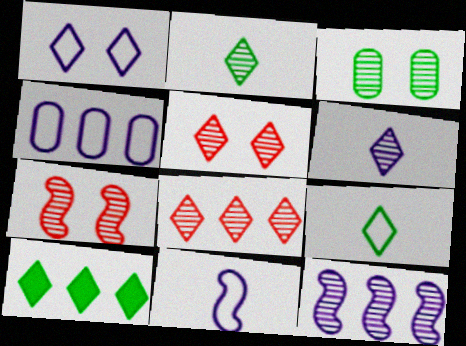[[1, 4, 11]]